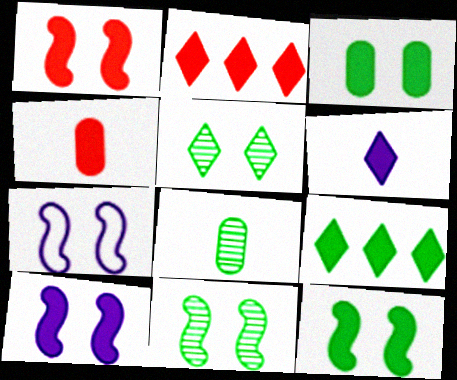[[1, 2, 4], 
[1, 7, 11], 
[1, 10, 12], 
[2, 7, 8], 
[4, 9, 10]]